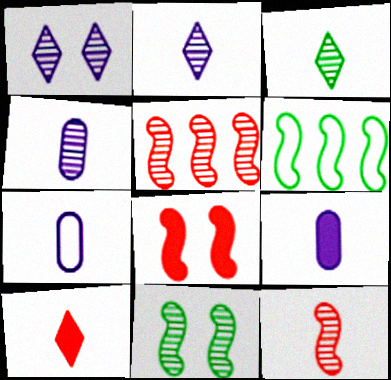[[3, 4, 12], 
[4, 7, 9]]